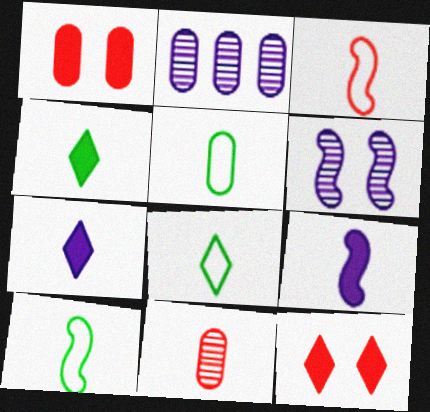[[1, 2, 5], 
[2, 10, 12], 
[5, 8, 10], 
[7, 10, 11], 
[8, 9, 11]]